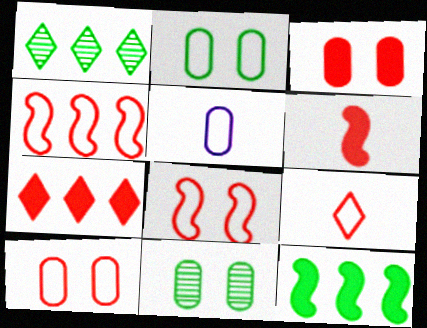[[3, 6, 7], 
[4, 9, 10]]